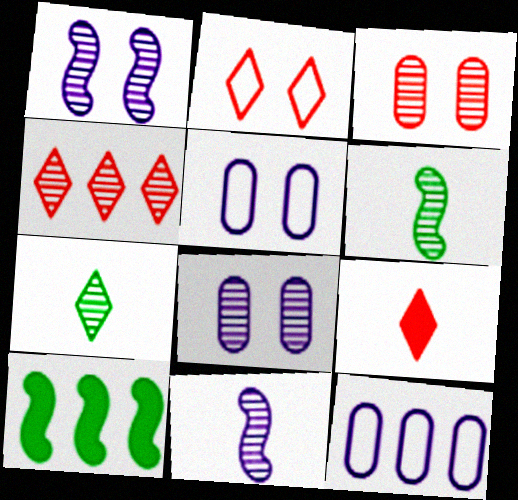[[2, 4, 9], 
[4, 6, 8], 
[4, 10, 12]]